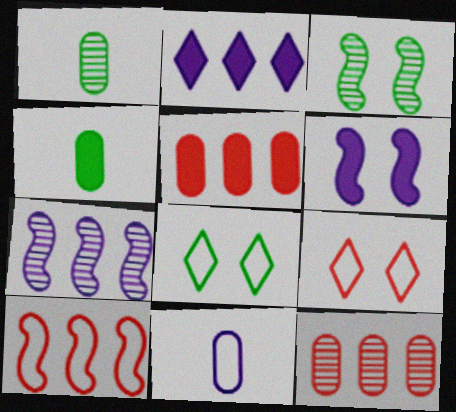[[4, 7, 9], 
[8, 10, 11]]